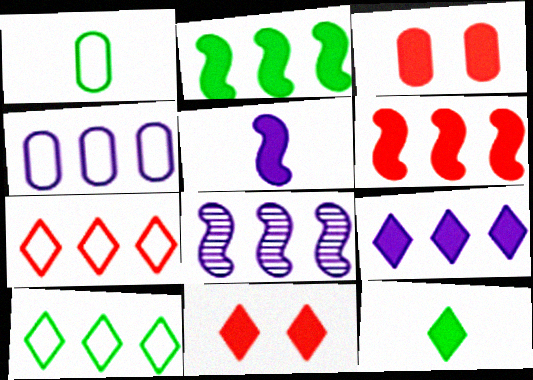[[1, 8, 11], 
[4, 8, 9], 
[9, 11, 12]]